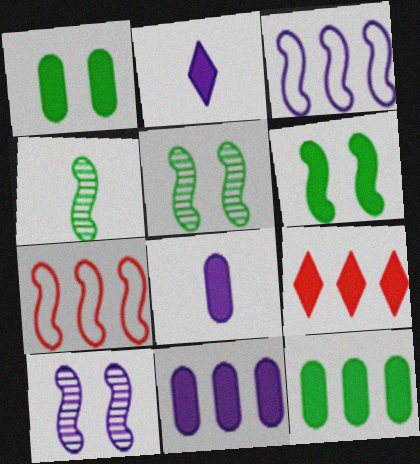[[6, 8, 9]]